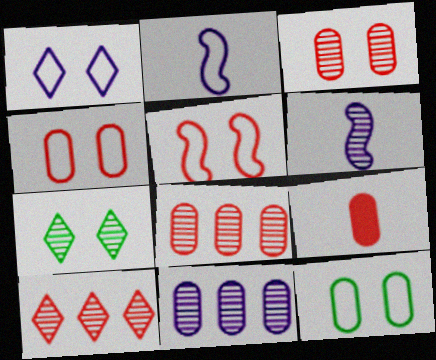[[1, 5, 12], 
[4, 8, 9], 
[5, 9, 10], 
[6, 7, 8], 
[9, 11, 12]]